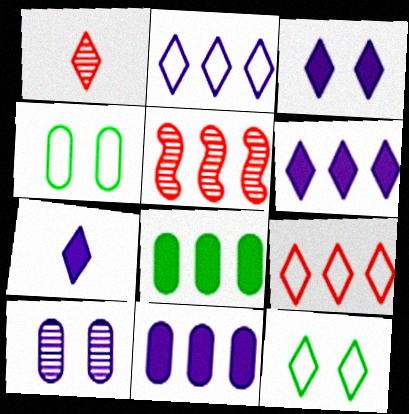[[1, 6, 12], 
[2, 5, 8], 
[3, 6, 7], 
[4, 5, 7]]